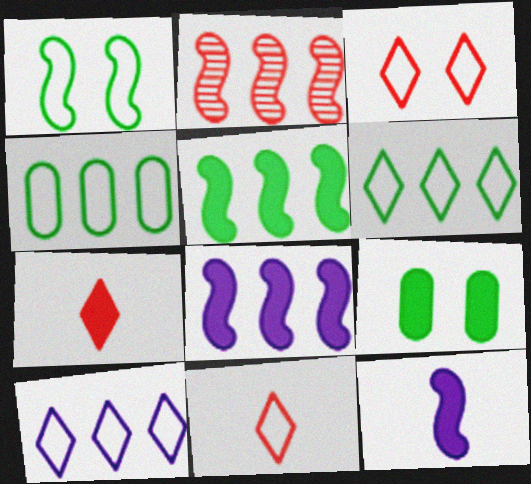[[1, 2, 12], 
[7, 8, 9]]